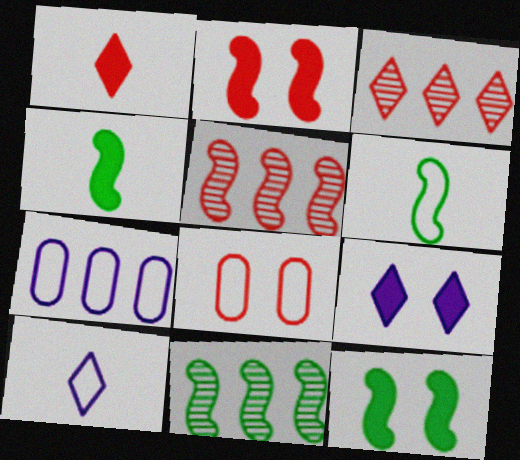[[1, 5, 8], 
[6, 11, 12]]